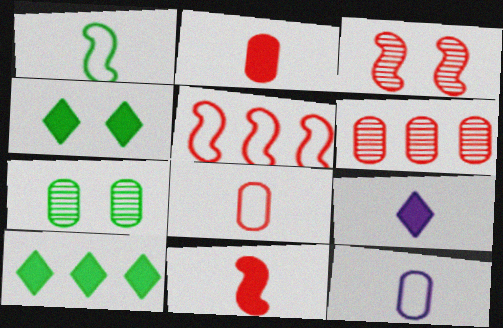[[1, 7, 10], 
[3, 5, 11], 
[3, 10, 12], 
[5, 7, 9]]